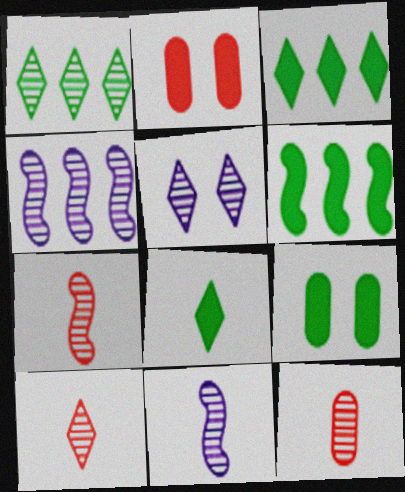[[1, 5, 10], 
[6, 8, 9], 
[7, 10, 12]]